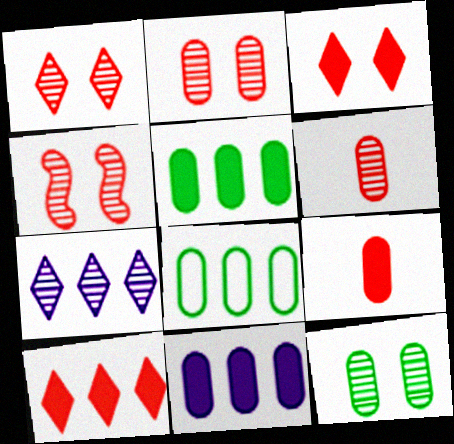[[1, 2, 4]]